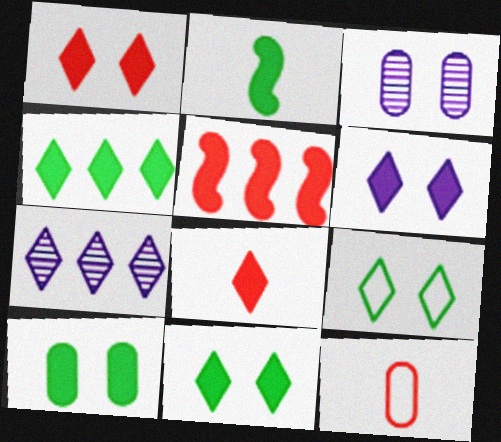[[1, 6, 11], 
[2, 4, 10], 
[4, 6, 8], 
[7, 8, 9]]